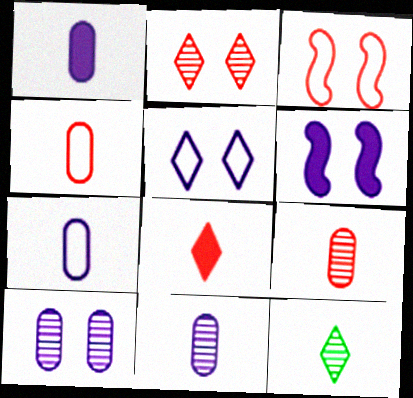[[1, 7, 11], 
[5, 6, 10]]